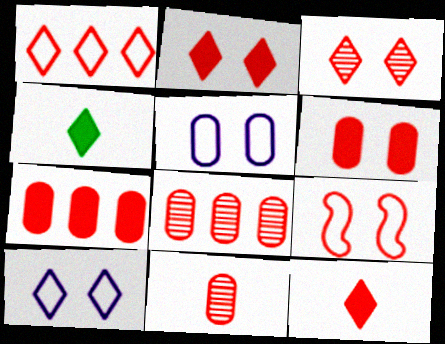[[1, 3, 12], 
[3, 6, 9], 
[8, 9, 12]]